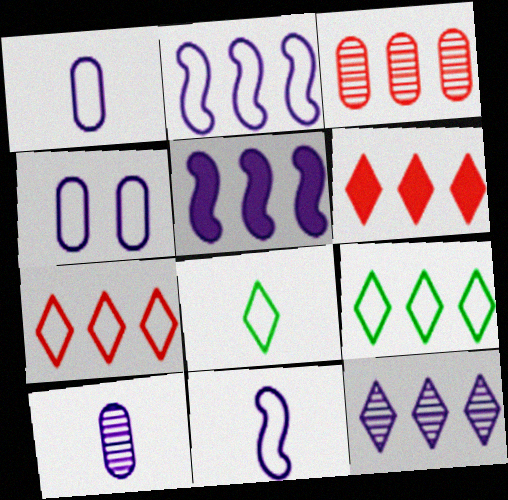[[3, 5, 9], 
[6, 9, 12]]